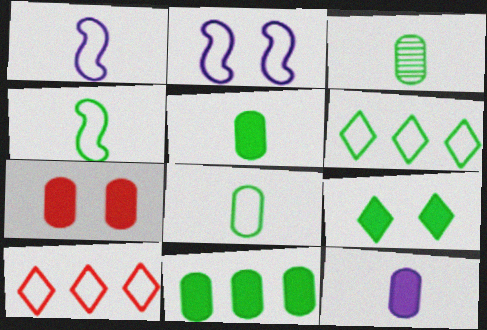[[2, 8, 10], 
[3, 5, 8], 
[7, 11, 12]]